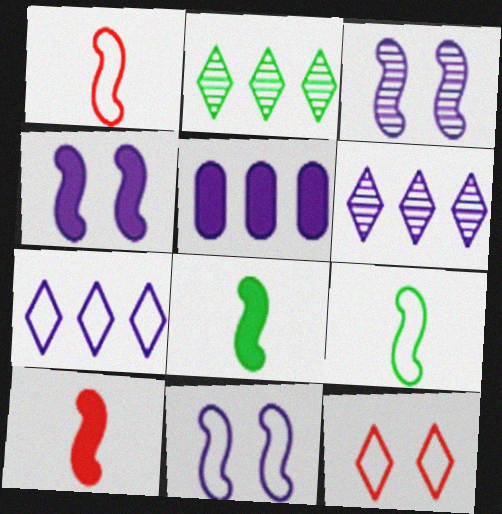[[3, 4, 11]]